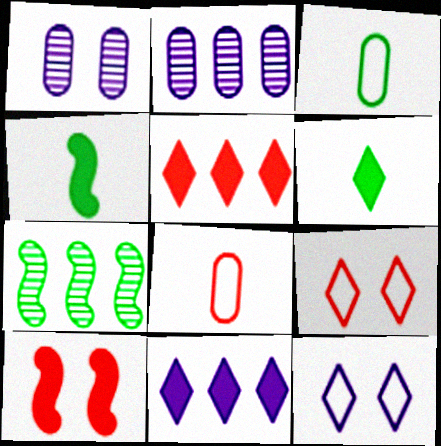[[2, 4, 9]]